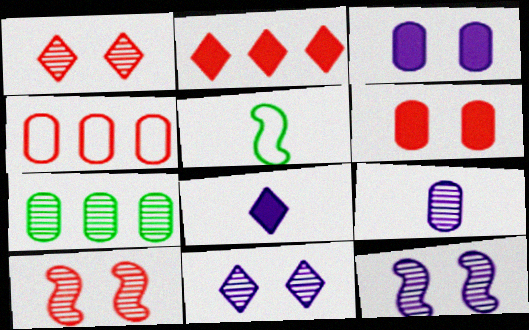[]